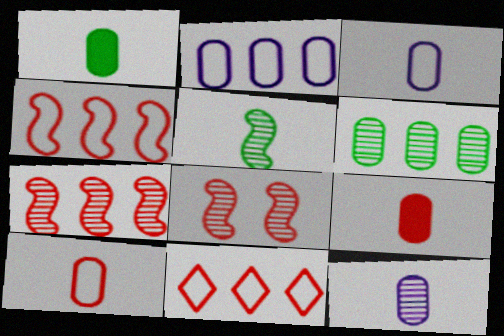[[1, 10, 12], 
[8, 9, 11]]